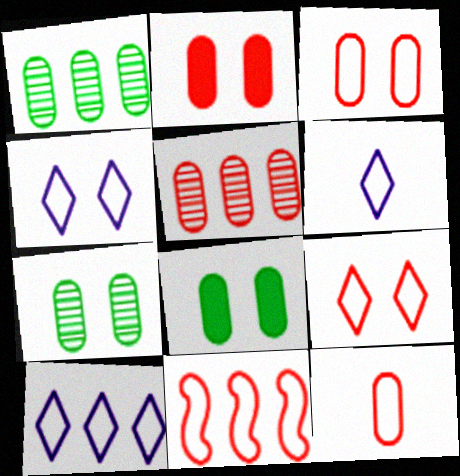[[2, 5, 12], 
[4, 6, 10], 
[9, 11, 12]]